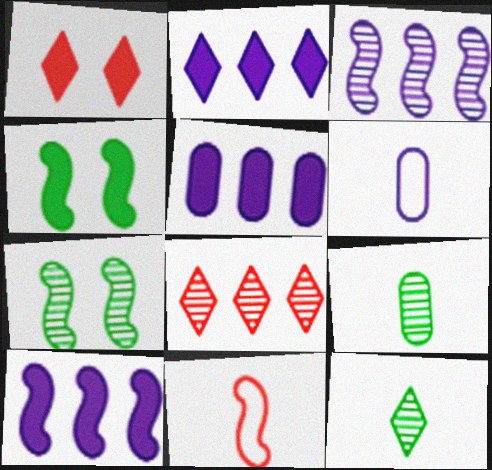[[2, 5, 10], 
[3, 4, 11], 
[4, 6, 8], 
[7, 10, 11]]